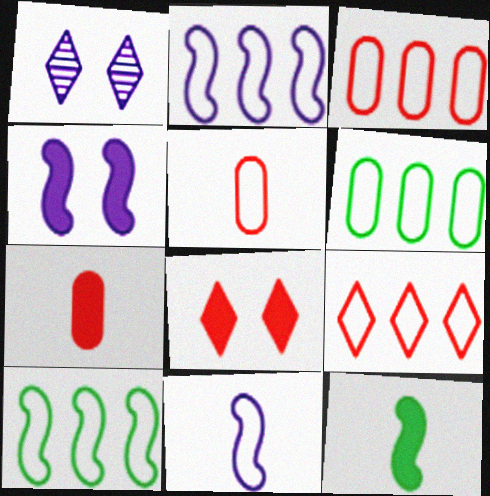[[1, 3, 12], 
[1, 7, 10], 
[2, 6, 9]]